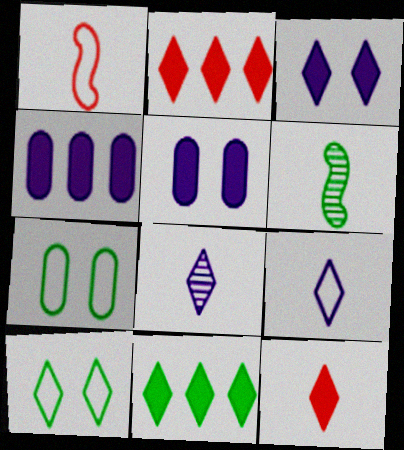[[2, 8, 10], 
[3, 11, 12], 
[6, 7, 11]]